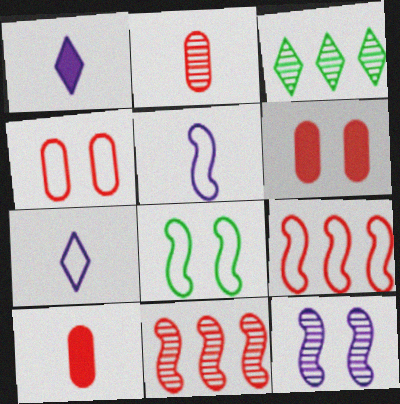[[2, 3, 12], 
[3, 5, 6], 
[5, 8, 9]]